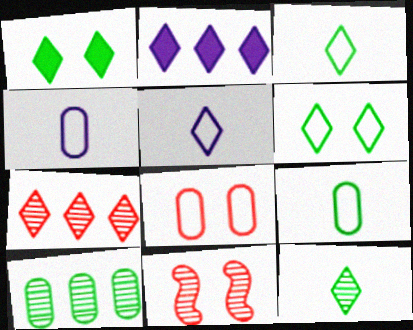[[1, 5, 7], 
[2, 9, 11]]